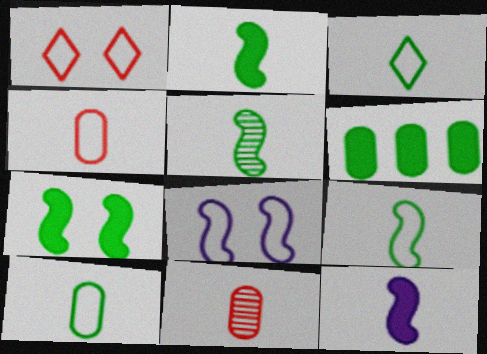[[2, 5, 9], 
[3, 9, 10], 
[3, 11, 12]]